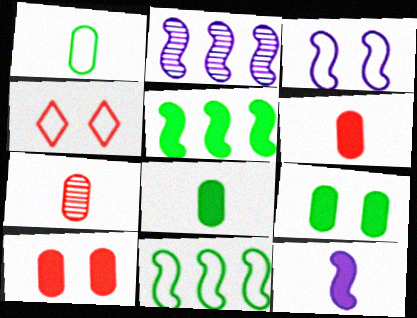[[2, 3, 12], 
[2, 4, 8]]